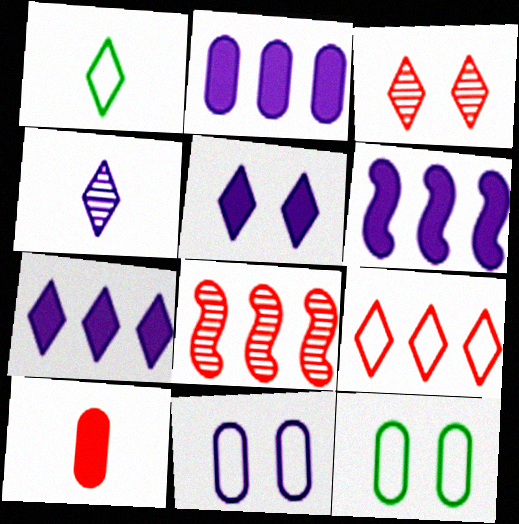[[1, 3, 7], 
[2, 6, 7], 
[4, 6, 11]]